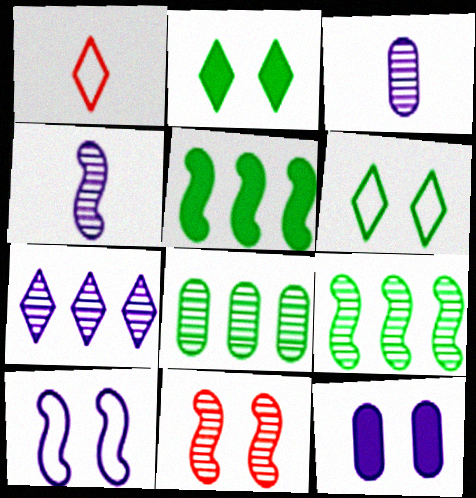[[1, 2, 7], 
[1, 9, 12], 
[4, 9, 11], 
[6, 11, 12]]